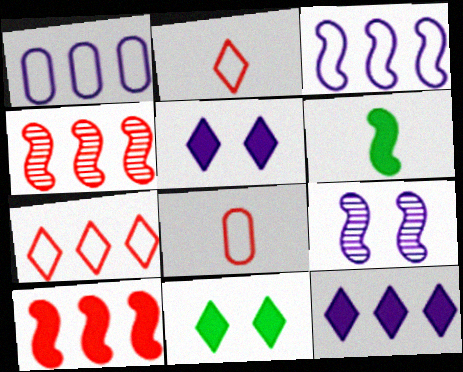[]